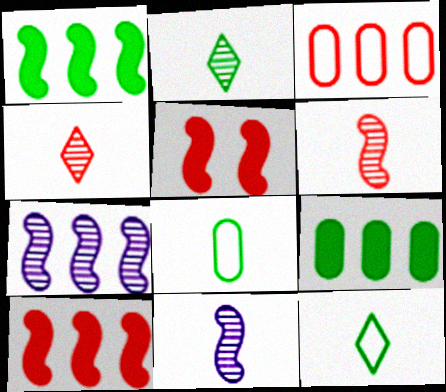[[3, 4, 5]]